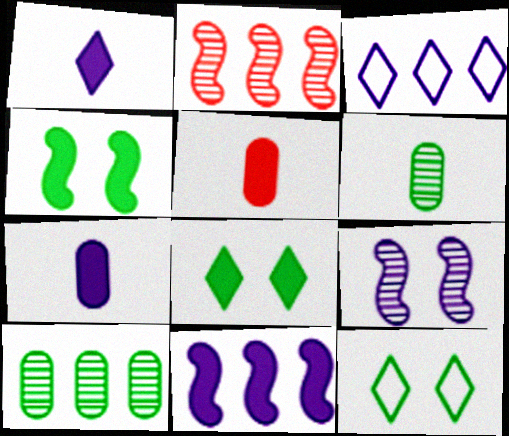[[2, 7, 12], 
[3, 7, 9], 
[5, 8, 11]]